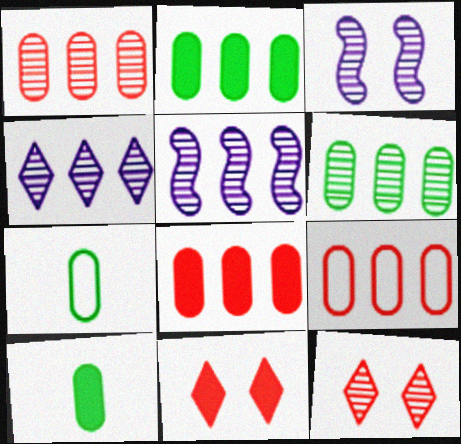[[1, 8, 9], 
[5, 7, 11]]